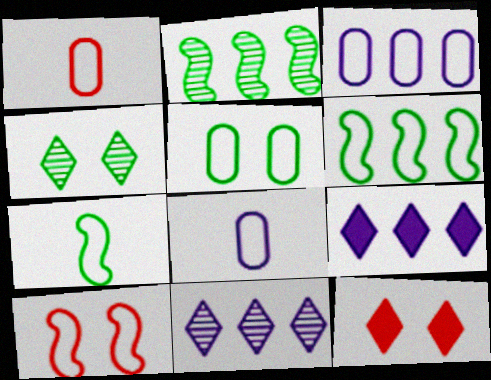[[1, 3, 5], 
[2, 8, 12]]